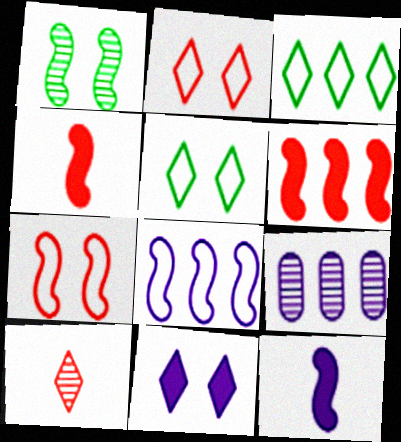[[1, 4, 8], 
[1, 9, 10], 
[3, 6, 9], 
[3, 10, 11], 
[4, 5, 9]]